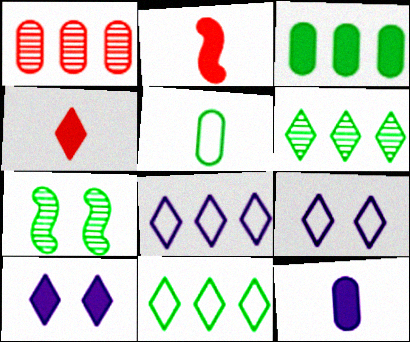[[2, 3, 10], 
[4, 6, 9]]